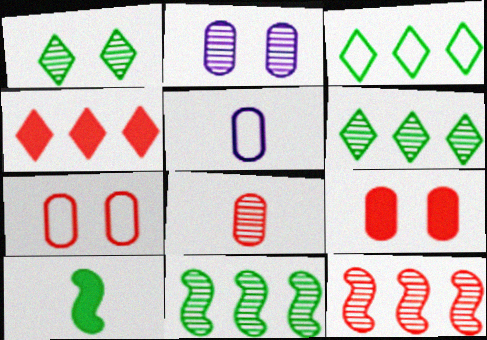[]